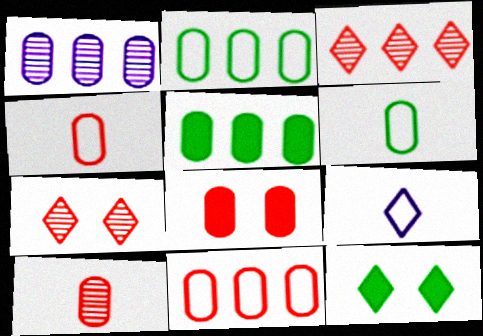[[1, 5, 11], 
[1, 6, 8], 
[3, 9, 12], 
[8, 10, 11]]